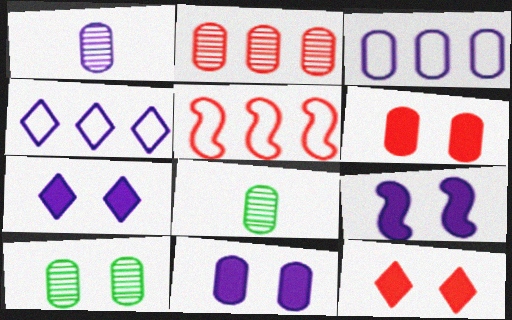[[1, 2, 10], 
[1, 3, 11], 
[1, 4, 9], 
[3, 6, 8], 
[5, 7, 8], 
[7, 9, 11]]